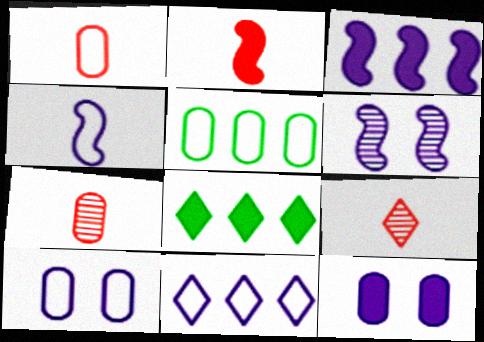[[1, 2, 9], 
[1, 5, 10], 
[1, 6, 8], 
[2, 8, 12], 
[3, 4, 6], 
[4, 10, 11], 
[5, 7, 12]]